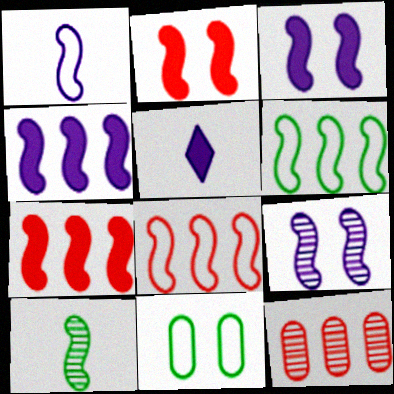[[1, 4, 9], 
[3, 8, 10]]